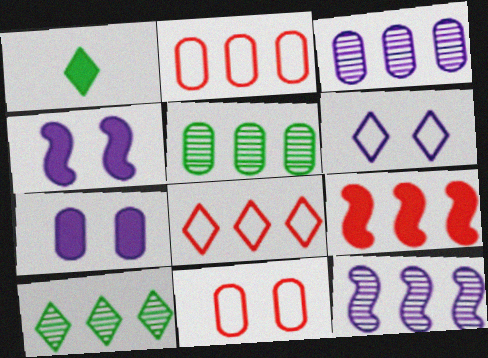[[1, 7, 9], 
[1, 11, 12]]